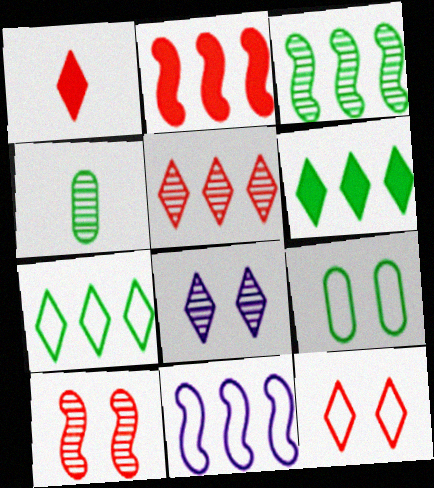[[1, 5, 12], 
[1, 7, 8], 
[2, 3, 11]]